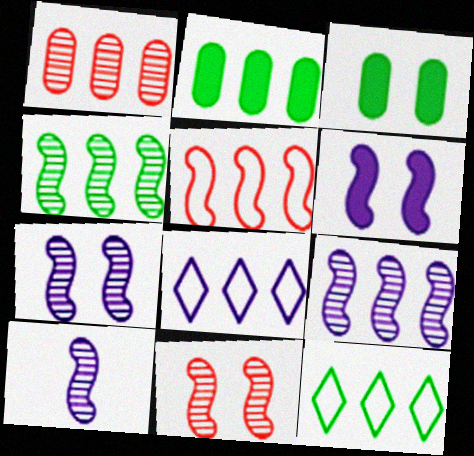[[2, 4, 12], 
[4, 10, 11], 
[7, 9, 10]]